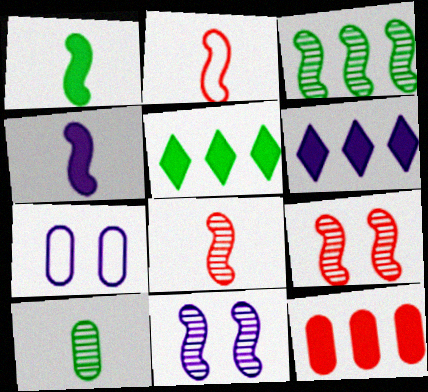[[3, 8, 11], 
[5, 7, 8], 
[7, 10, 12]]